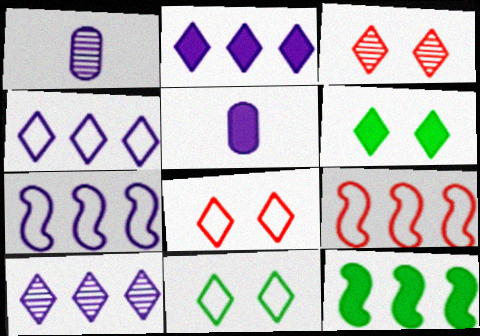[[1, 6, 9], 
[1, 8, 12], 
[2, 4, 10]]